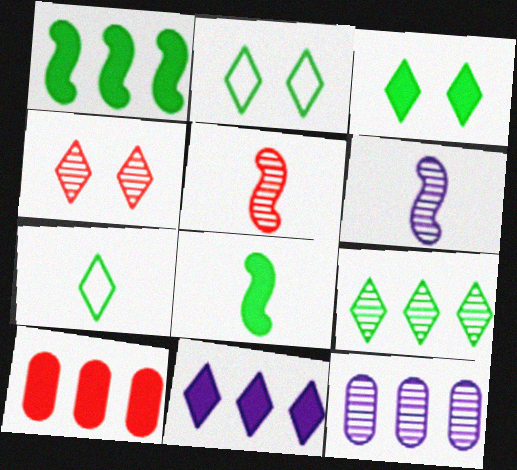[[1, 10, 11], 
[2, 6, 10], 
[3, 7, 9], 
[4, 7, 11]]